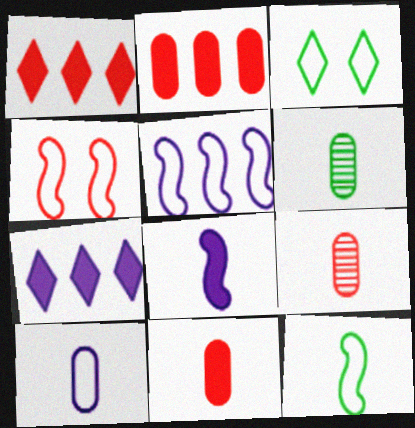[[1, 4, 9], 
[4, 5, 12], 
[4, 6, 7], 
[6, 10, 11]]